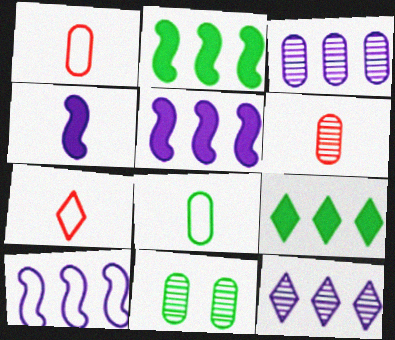[[3, 6, 11], 
[5, 7, 11]]